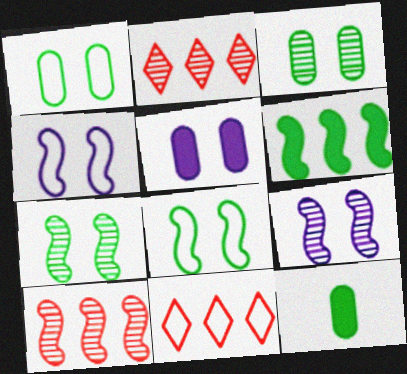[[2, 4, 12], 
[9, 11, 12]]